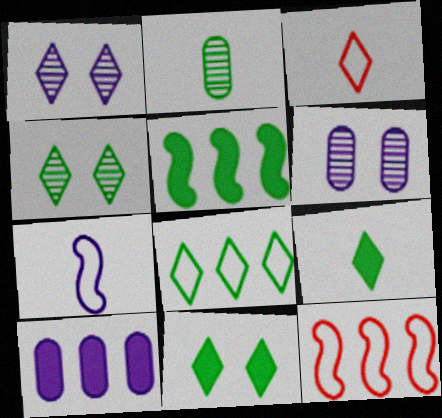[[1, 7, 10], 
[3, 5, 6], 
[4, 8, 9], 
[6, 9, 12]]